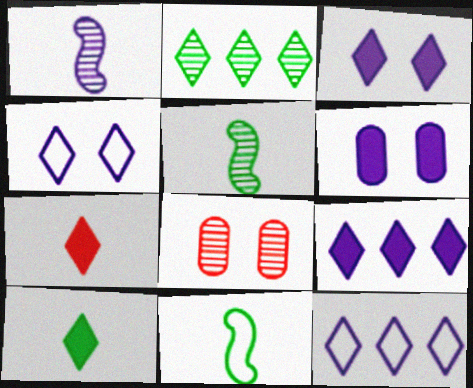[[1, 2, 8], 
[1, 6, 12], 
[2, 4, 7], 
[8, 9, 11]]